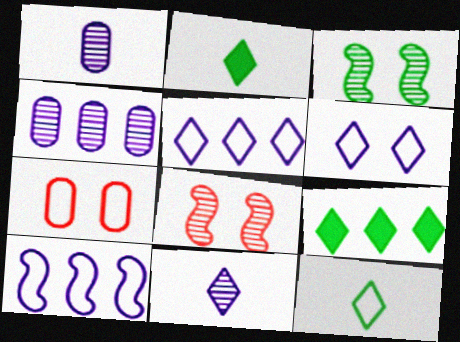[[7, 10, 12]]